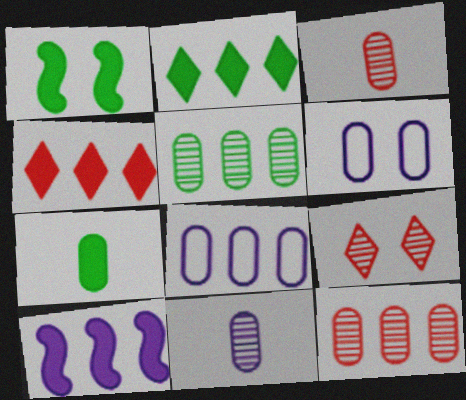[[1, 2, 7], 
[1, 6, 9], 
[6, 7, 12]]